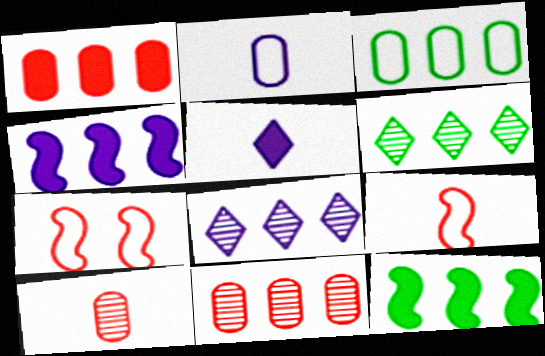[[3, 6, 12]]